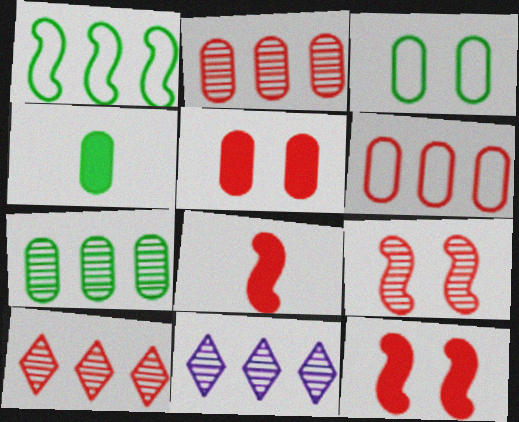[[3, 4, 7], 
[3, 8, 11]]